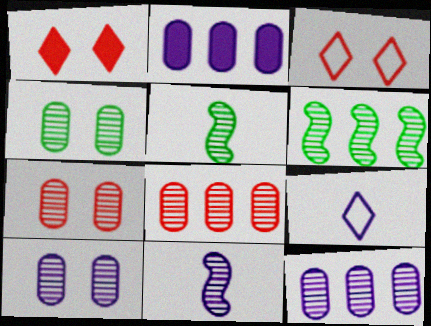[[2, 3, 5], 
[4, 7, 10]]